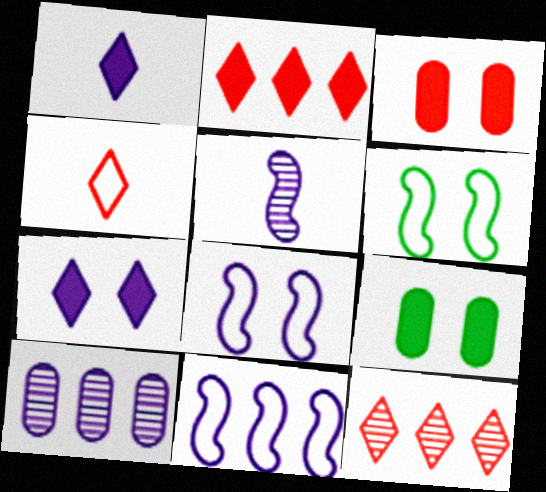[[1, 8, 10]]